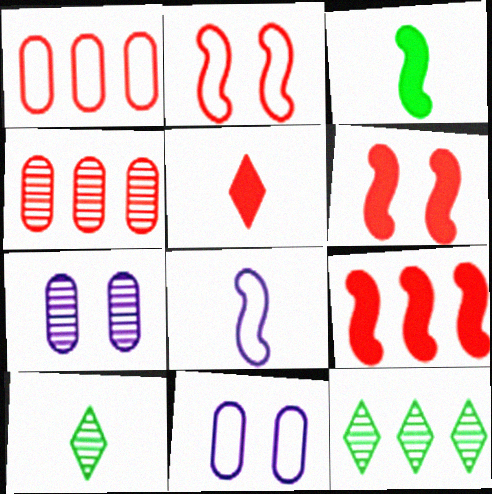[[2, 4, 5], 
[9, 10, 11]]